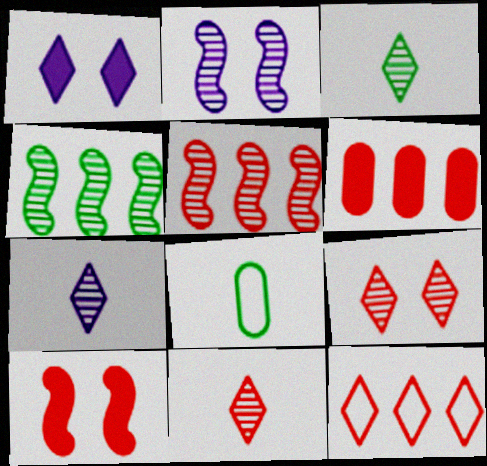[[1, 3, 12], 
[1, 5, 8], 
[3, 7, 11], 
[5, 6, 12]]